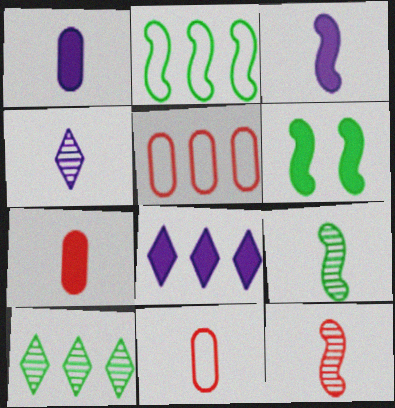[[2, 6, 9], 
[4, 5, 6], 
[6, 7, 8]]